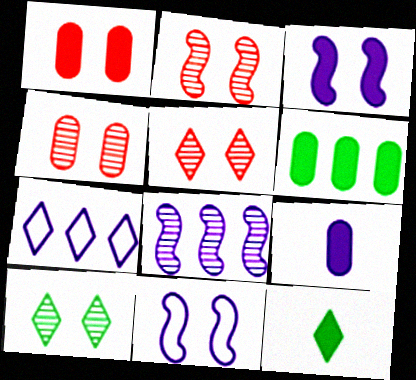[[1, 6, 9], 
[1, 10, 11], 
[2, 4, 5], 
[5, 7, 12]]